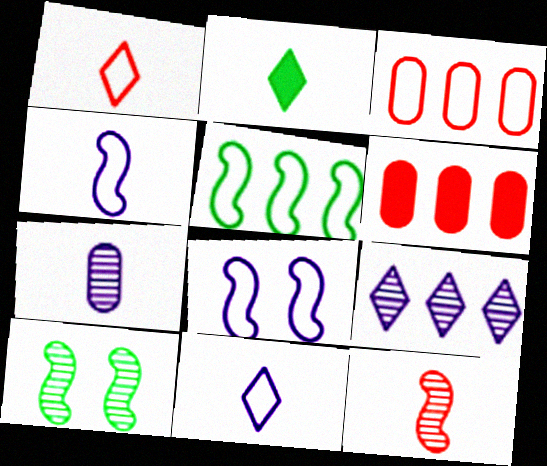[[5, 6, 9], 
[6, 10, 11]]